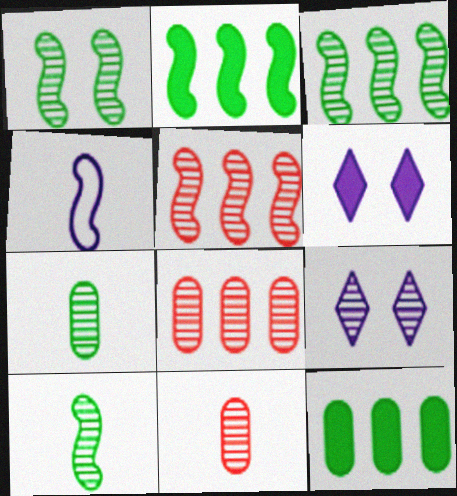[[1, 3, 10], 
[3, 9, 11], 
[5, 7, 9], 
[8, 9, 10]]